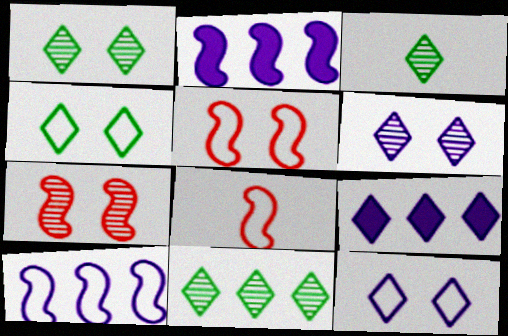[[1, 3, 11]]